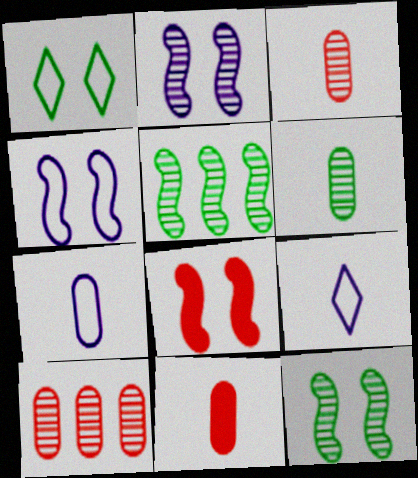[[4, 8, 12], 
[6, 7, 11]]